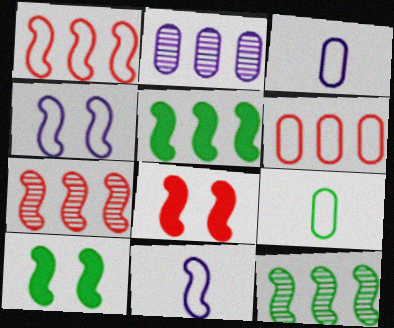[[7, 10, 11], 
[8, 11, 12]]